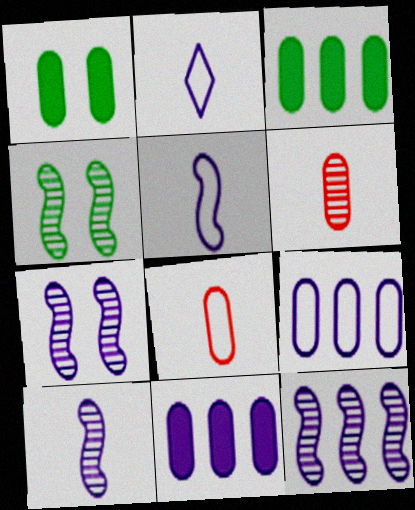[[1, 6, 9], 
[2, 7, 11], 
[7, 10, 12]]